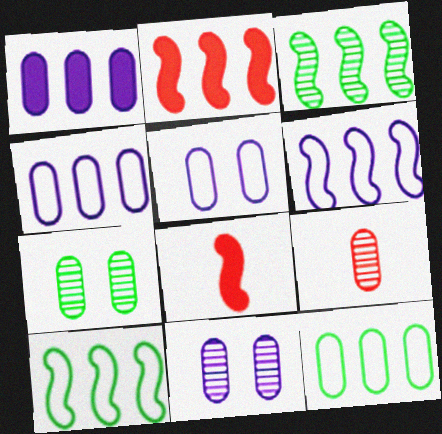[[2, 3, 6]]